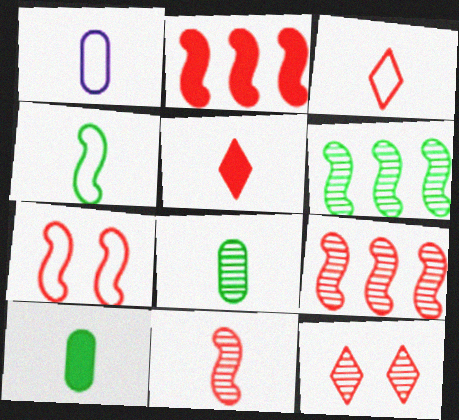[[1, 3, 4], 
[2, 7, 11]]